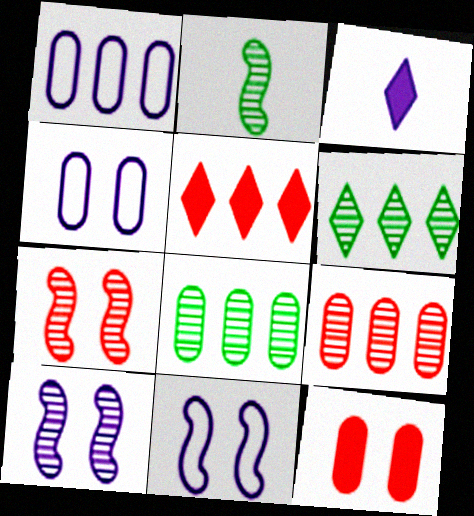[[1, 3, 10], 
[2, 4, 5]]